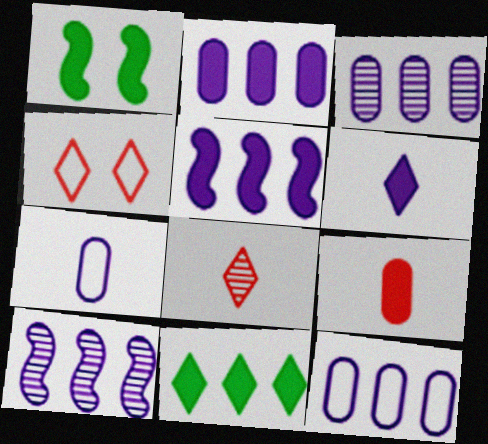[[1, 8, 12], 
[2, 3, 12]]